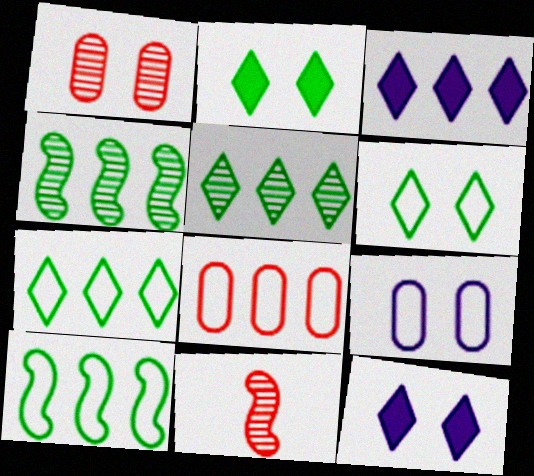[[3, 4, 8]]